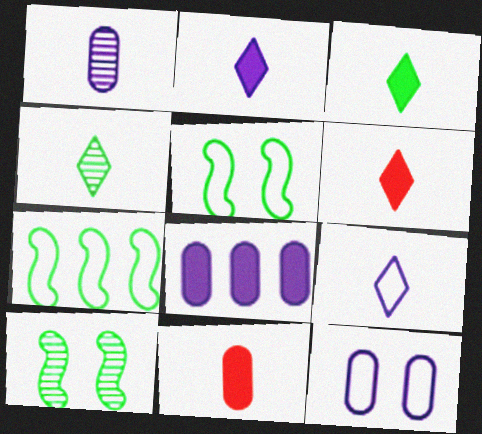[[1, 8, 12], 
[2, 3, 6], 
[4, 6, 9]]